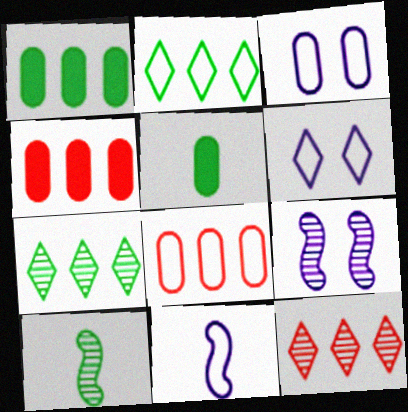[[4, 6, 10]]